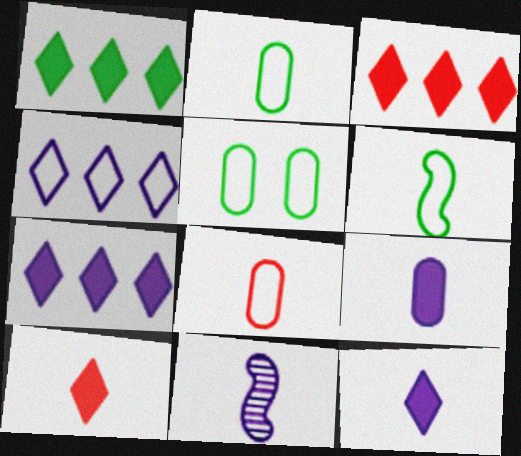[[1, 3, 7], 
[2, 10, 11], 
[3, 5, 11]]